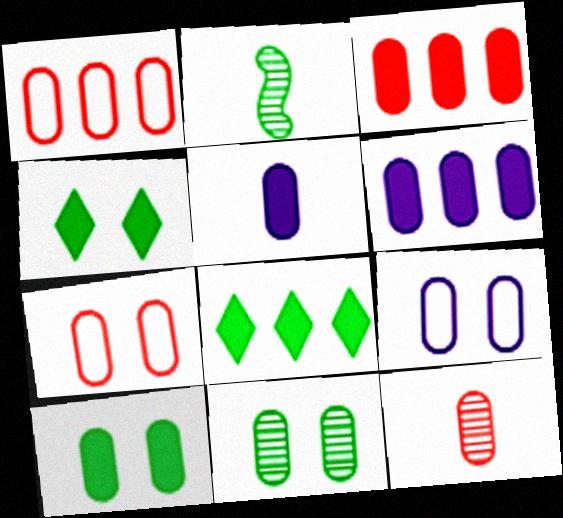[[1, 5, 11], 
[3, 5, 10], 
[3, 7, 12]]